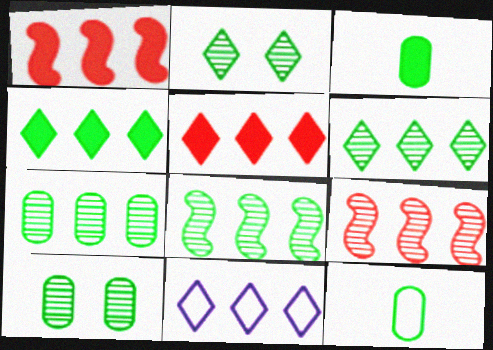[[1, 7, 11], 
[5, 6, 11], 
[6, 7, 8]]